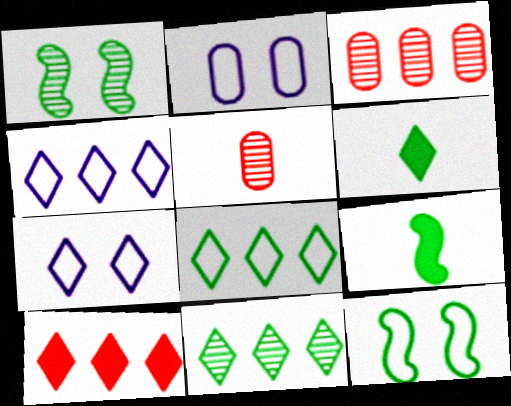[[3, 7, 9], 
[4, 10, 11]]